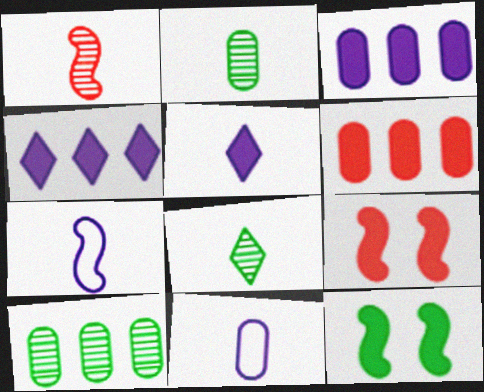[[5, 6, 12]]